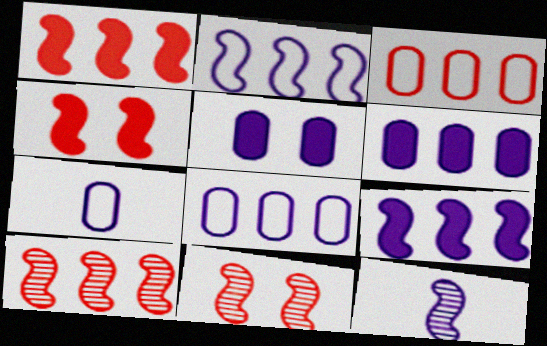[]